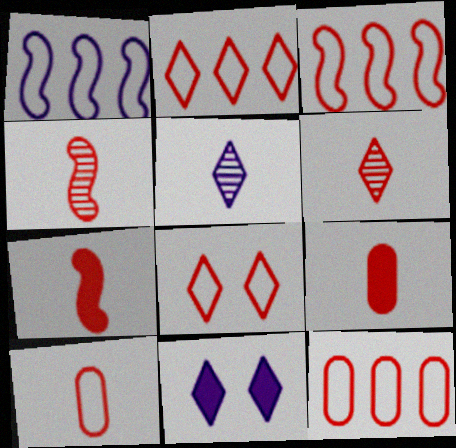[[2, 3, 12], 
[3, 8, 10], 
[6, 7, 10]]